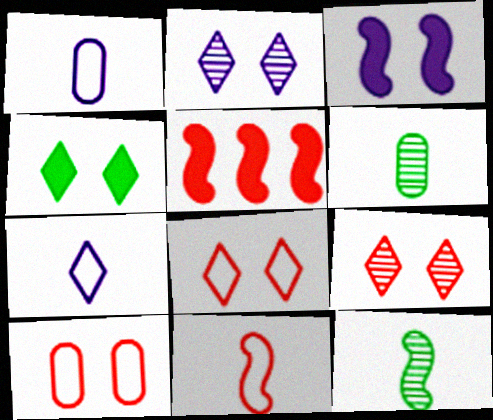[[2, 4, 8]]